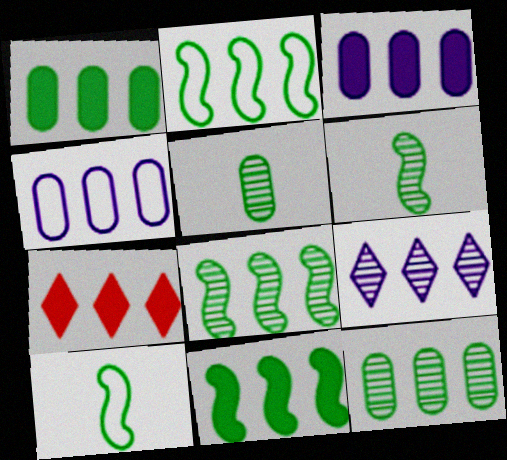[[2, 8, 11], 
[3, 7, 11], 
[4, 7, 8]]